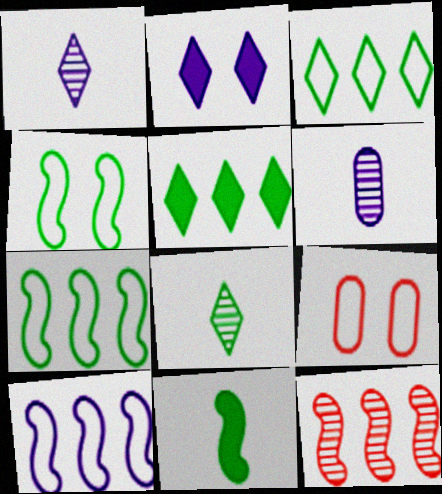[[2, 6, 10]]